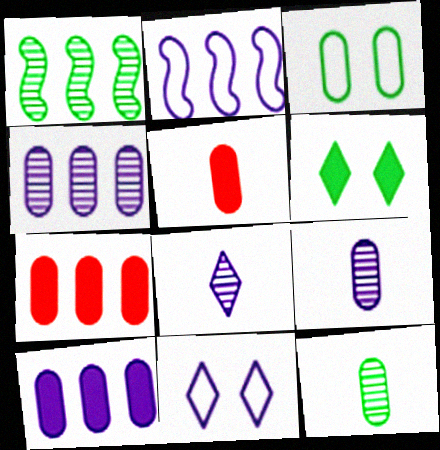[[1, 5, 11], 
[3, 4, 5], 
[3, 7, 9]]